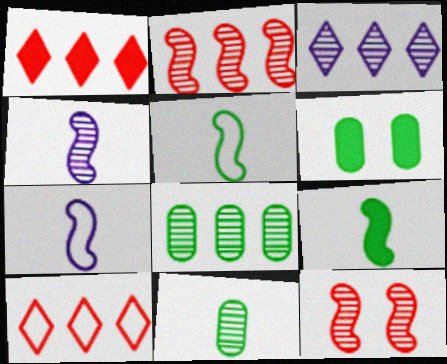[[2, 3, 8], 
[3, 11, 12], 
[4, 6, 10]]